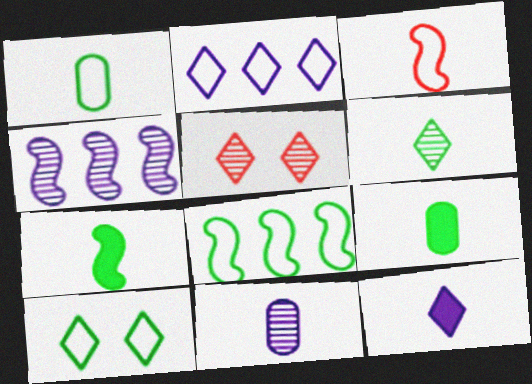[[1, 6, 7], 
[1, 8, 10]]